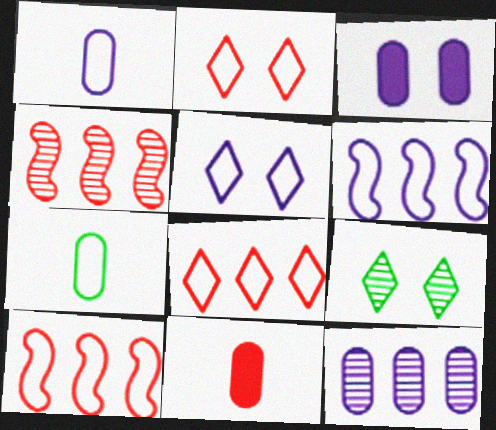[[1, 3, 12], 
[1, 5, 6], 
[2, 4, 11], 
[2, 6, 7], 
[5, 7, 10], 
[6, 9, 11]]